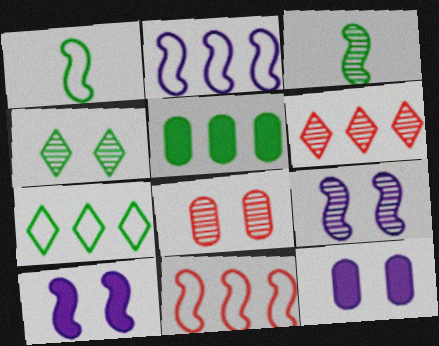[[1, 4, 5], 
[1, 6, 12], 
[2, 5, 6], 
[3, 10, 11], 
[4, 8, 9]]